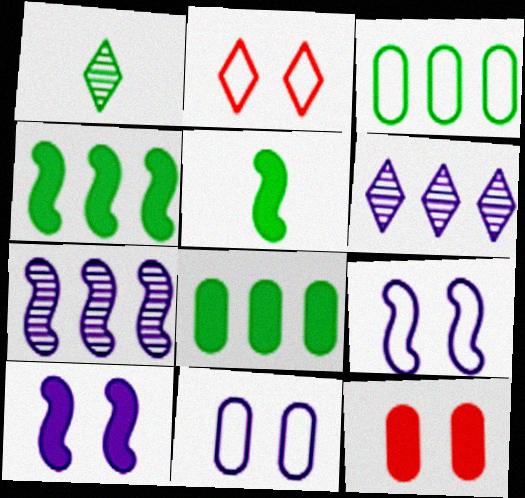[]